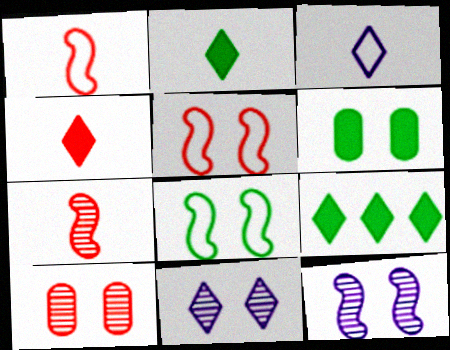[[5, 6, 11]]